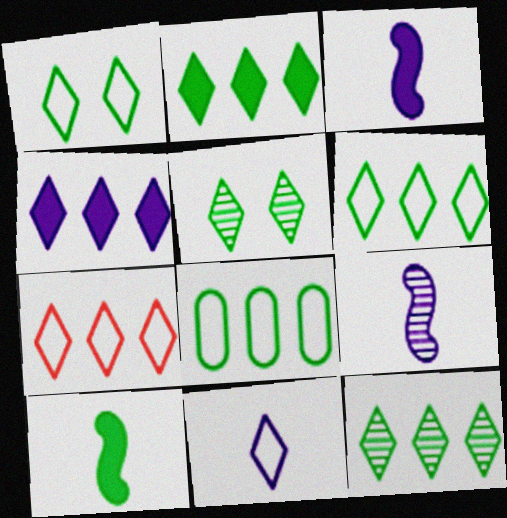[[1, 7, 11], 
[2, 6, 12], 
[4, 7, 12], 
[5, 8, 10]]